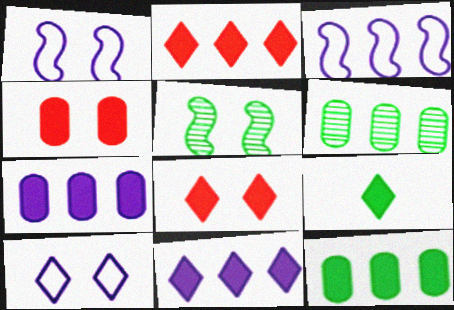[[2, 3, 6], 
[4, 5, 10], 
[8, 9, 11]]